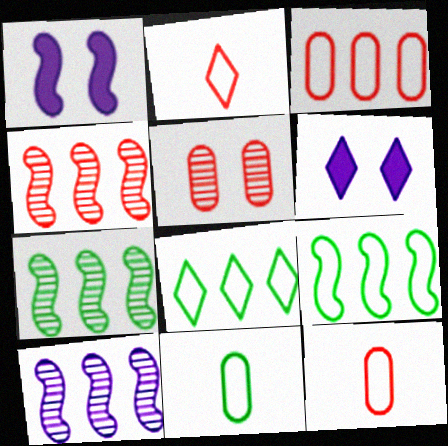[[4, 6, 11], 
[4, 7, 10], 
[6, 7, 12]]